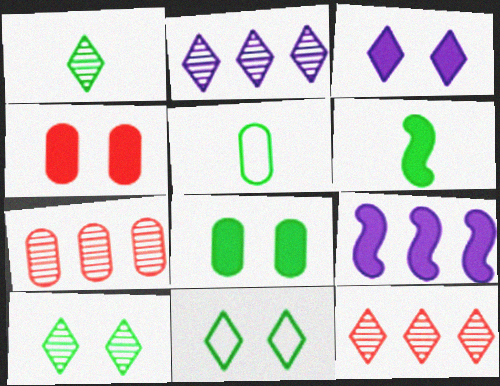[[1, 5, 6]]